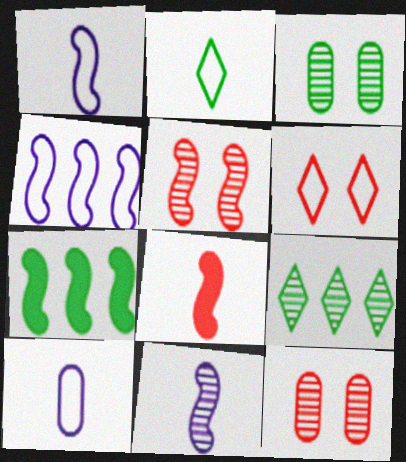[[1, 5, 7], 
[2, 3, 7], 
[9, 11, 12]]